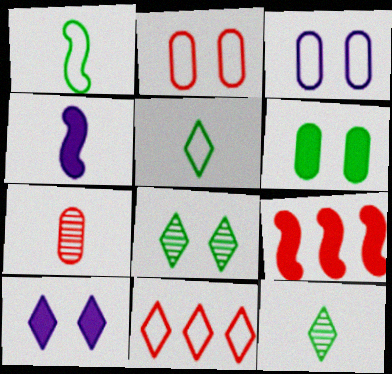[[1, 3, 11], 
[3, 9, 12], 
[4, 5, 7], 
[10, 11, 12]]